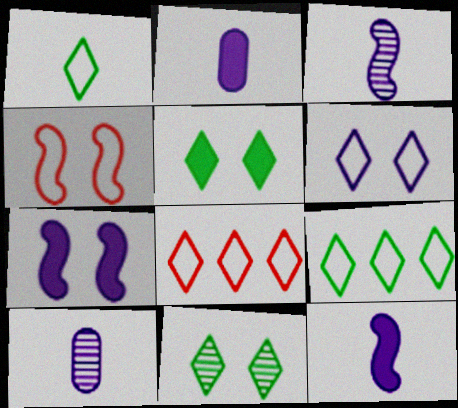[[1, 6, 8]]